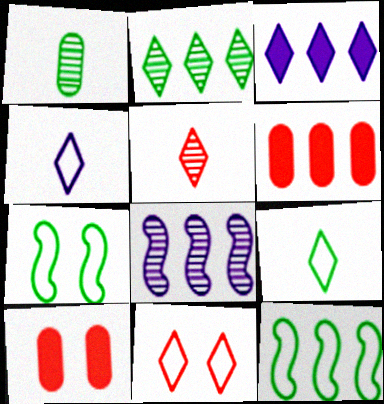[[8, 9, 10]]